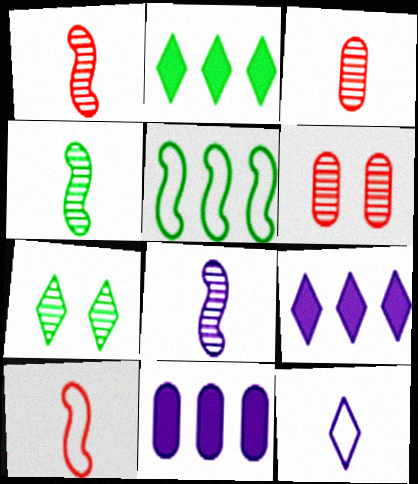[[1, 4, 8], 
[7, 10, 11]]